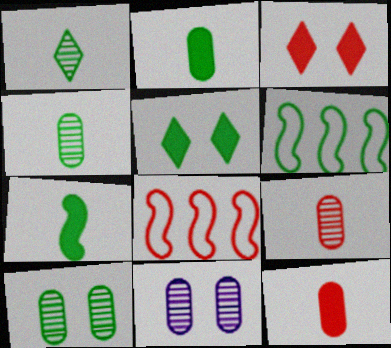[[3, 8, 9], 
[4, 5, 6]]